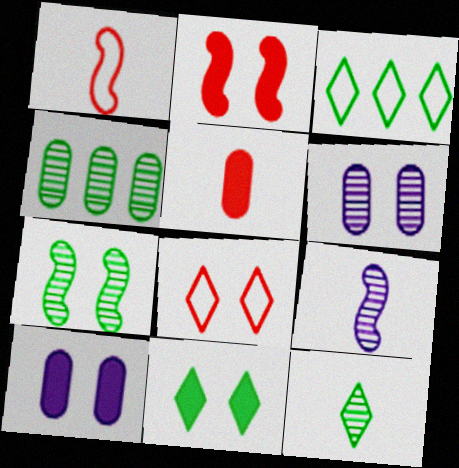[[2, 10, 11], 
[3, 11, 12], 
[4, 7, 12], 
[7, 8, 10]]